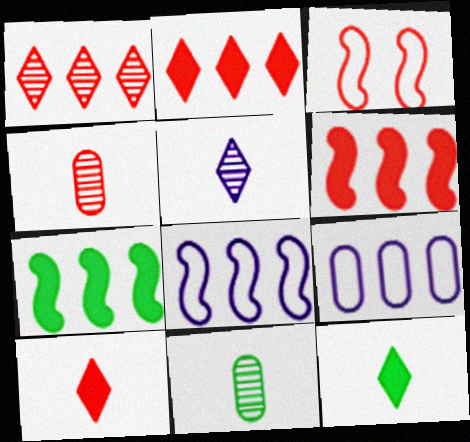[[1, 7, 9], 
[2, 3, 4]]